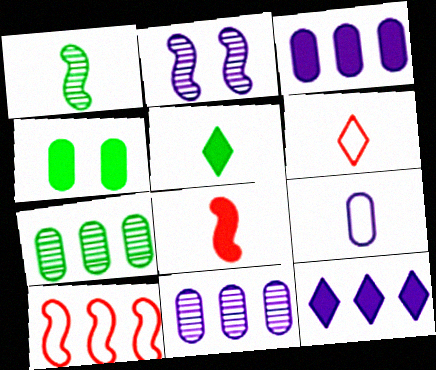[[2, 9, 12], 
[4, 8, 12], 
[7, 10, 12]]